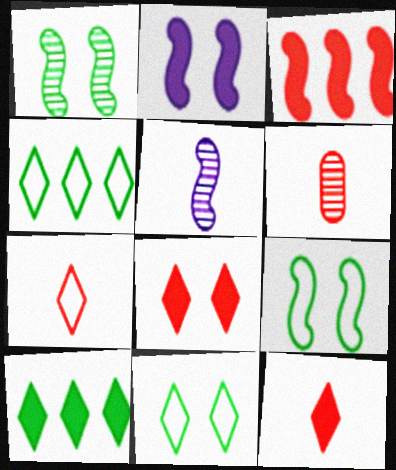[[2, 4, 6], 
[3, 5, 9]]